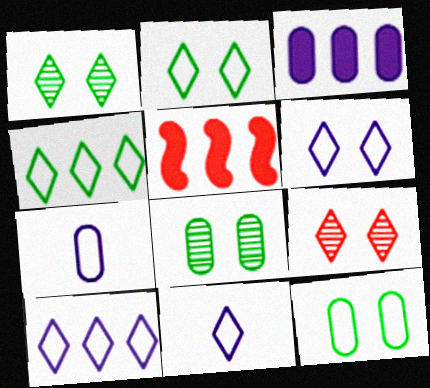[[1, 5, 7], 
[5, 8, 11], 
[6, 10, 11]]